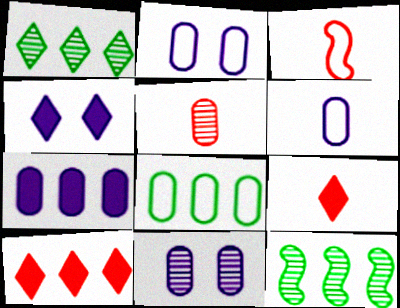[[2, 9, 12], 
[3, 5, 9], 
[6, 7, 11]]